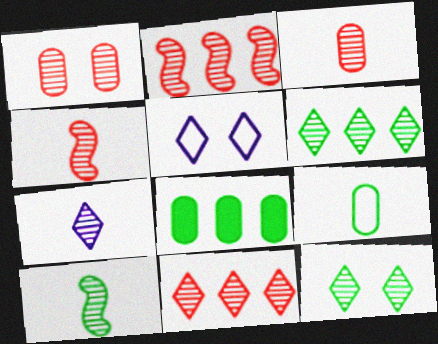[[1, 4, 11], 
[3, 7, 10], 
[4, 5, 8], 
[7, 11, 12]]